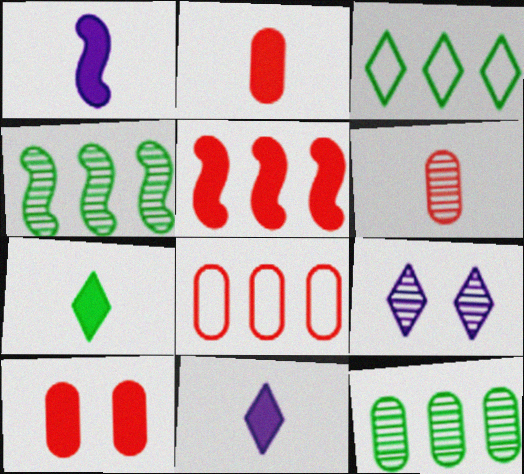[[1, 2, 7], 
[4, 6, 9], 
[6, 8, 10]]